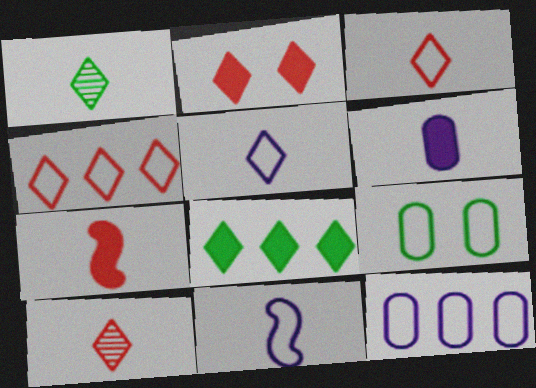[[2, 4, 10], 
[4, 9, 11]]